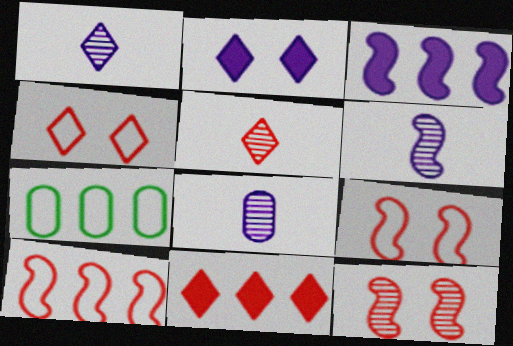[[1, 6, 8], 
[4, 5, 11]]